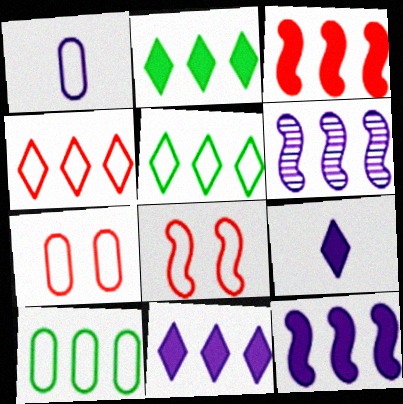[[1, 5, 8], 
[1, 7, 10]]